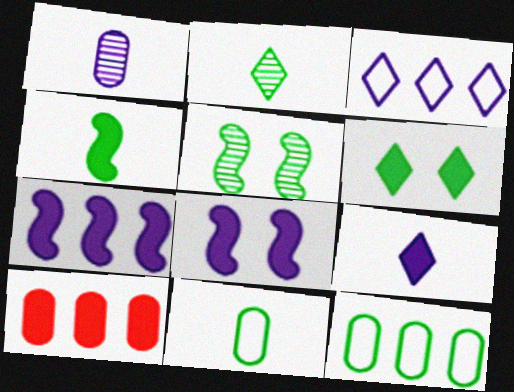[[1, 3, 8], 
[2, 4, 11]]